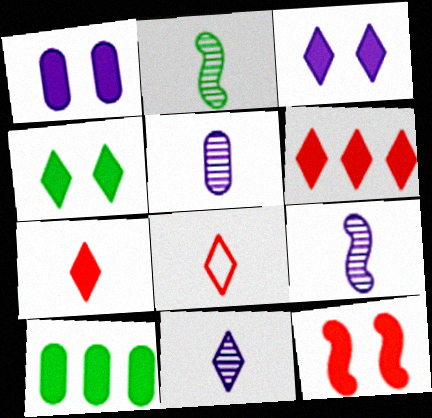[[1, 4, 12], 
[5, 9, 11]]